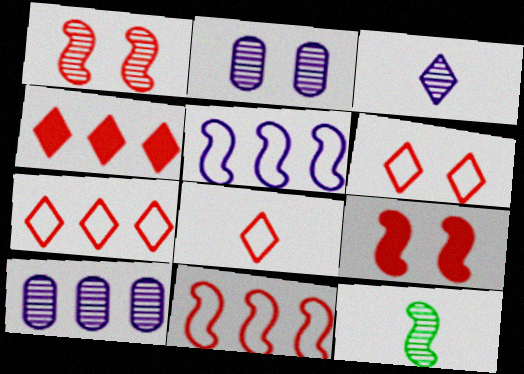[[5, 9, 12], 
[6, 7, 8]]